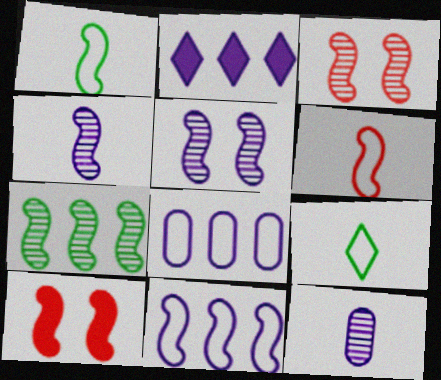[[3, 4, 7]]